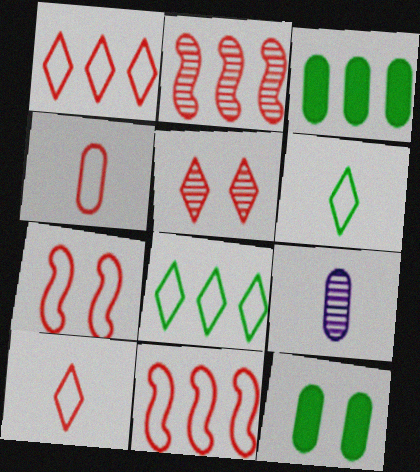[[1, 4, 7]]